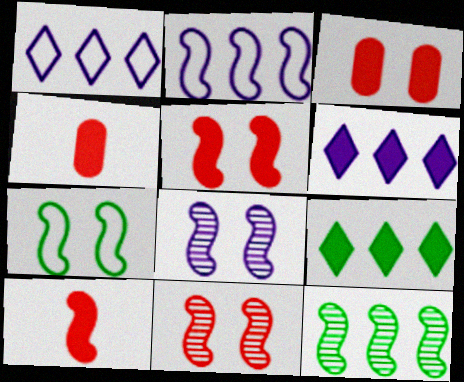[[5, 7, 8]]